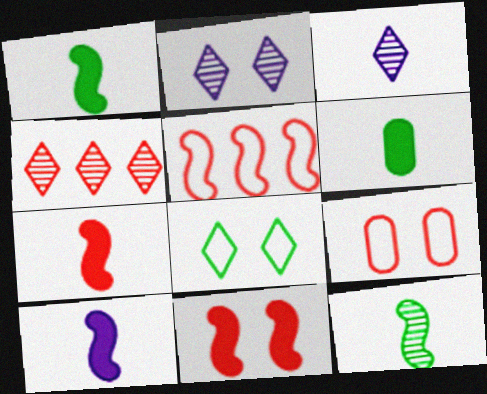[[1, 7, 10], 
[2, 5, 6], 
[4, 7, 9]]